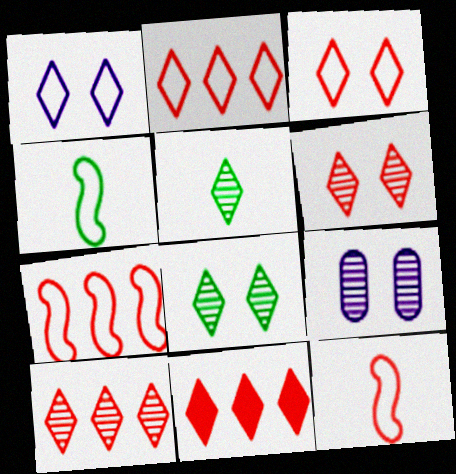[[1, 5, 11], 
[2, 10, 11], 
[4, 9, 11]]